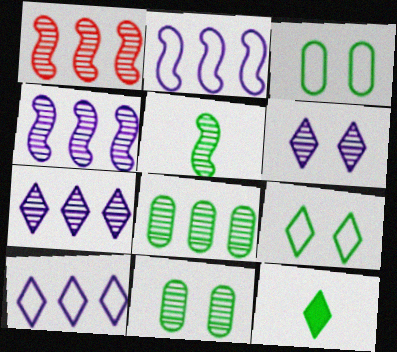[[1, 7, 8]]